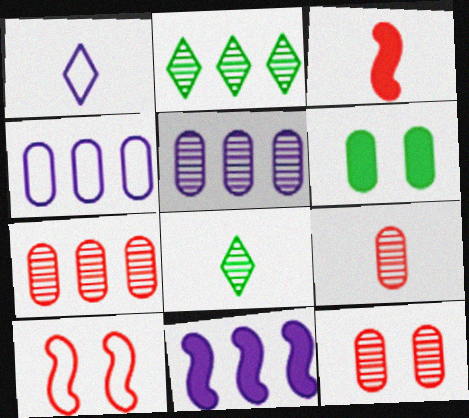[[4, 6, 9], 
[7, 9, 12]]